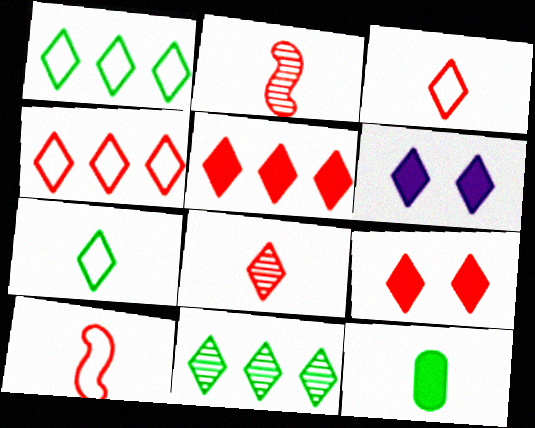[[1, 6, 8], 
[3, 6, 11], 
[4, 8, 9]]